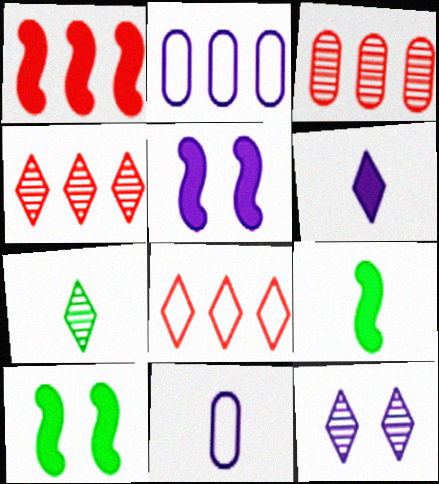[[1, 3, 8], 
[1, 5, 9], 
[4, 7, 12], 
[4, 10, 11]]